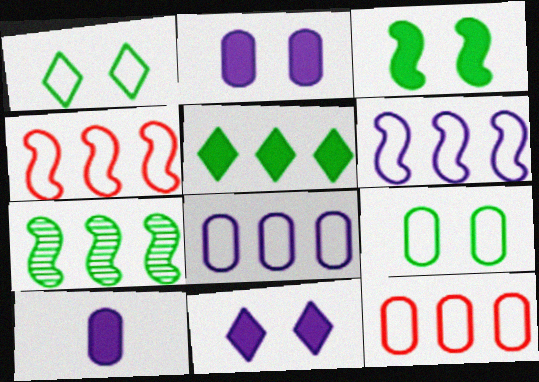[]